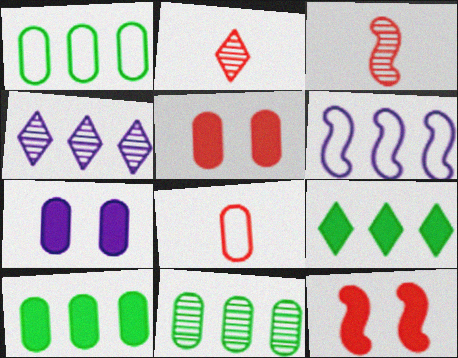[[1, 10, 11], 
[7, 8, 11]]